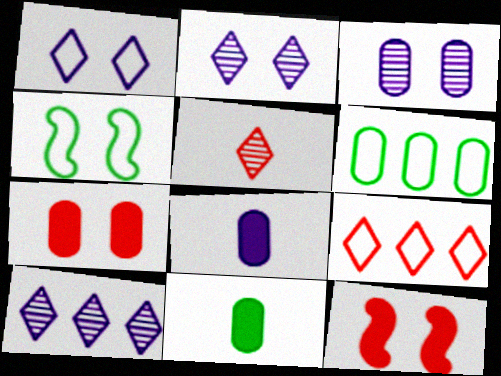[[2, 4, 7]]